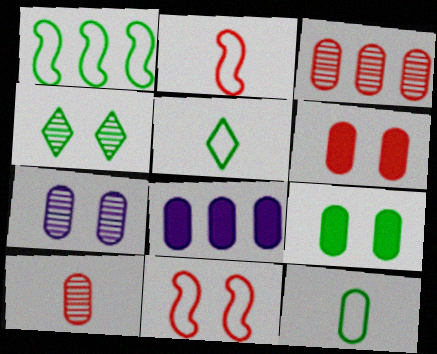[[2, 4, 8]]